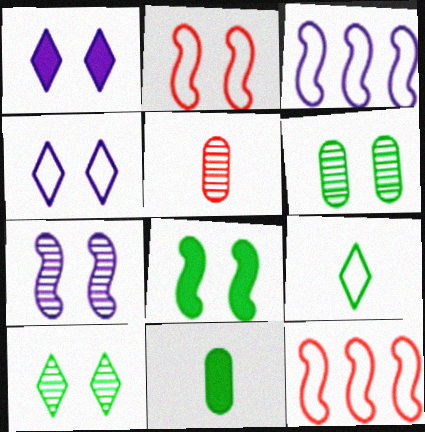[[1, 2, 6], 
[2, 7, 8]]